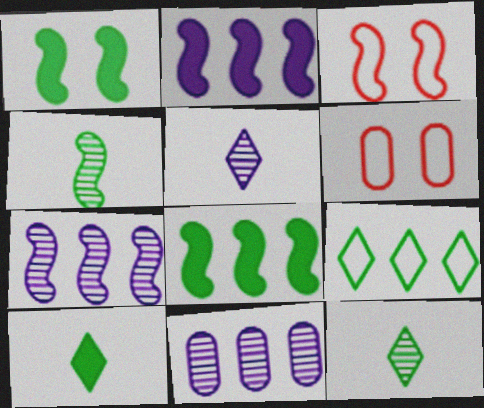[[2, 3, 4], 
[2, 6, 12], 
[3, 10, 11], 
[5, 6, 8], 
[6, 7, 10]]